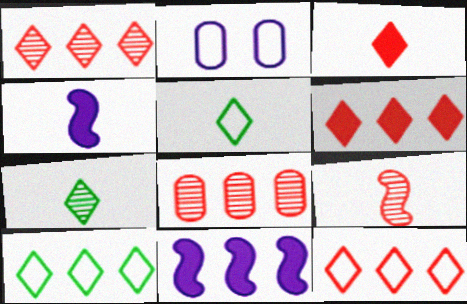[[1, 6, 12], 
[8, 10, 11]]